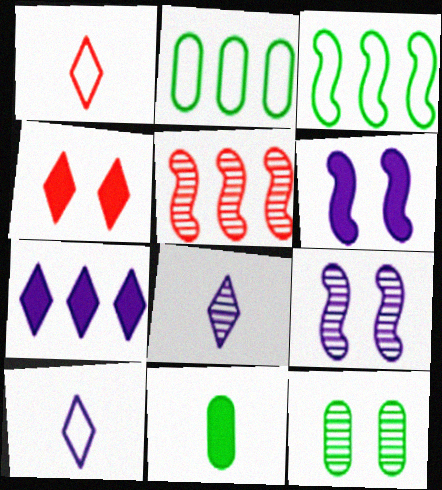[[2, 5, 7], 
[2, 11, 12], 
[5, 8, 12]]